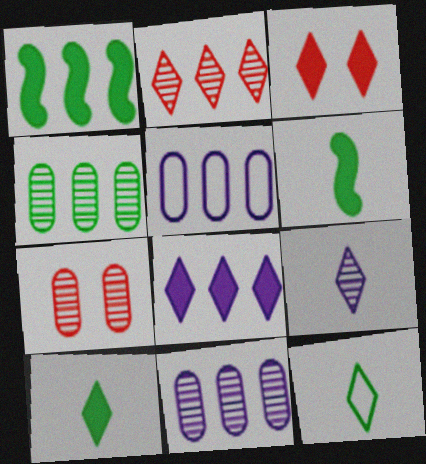[[1, 2, 5], 
[3, 8, 10]]